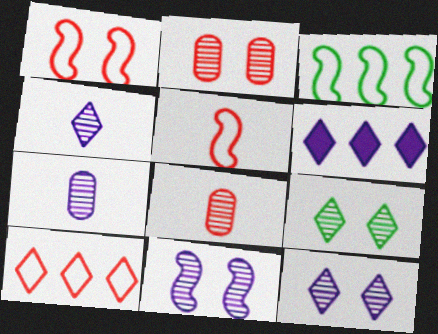[[2, 9, 11]]